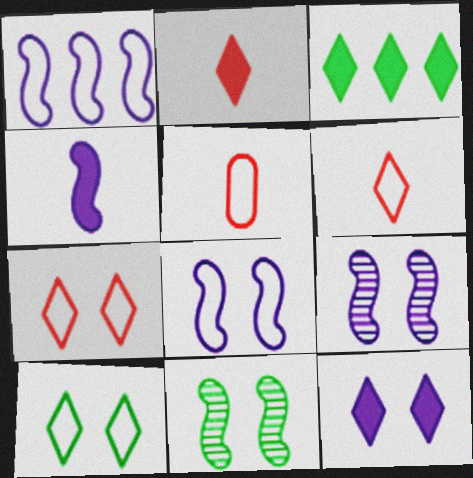[[1, 4, 9], 
[1, 5, 10], 
[2, 3, 12], 
[3, 5, 9]]